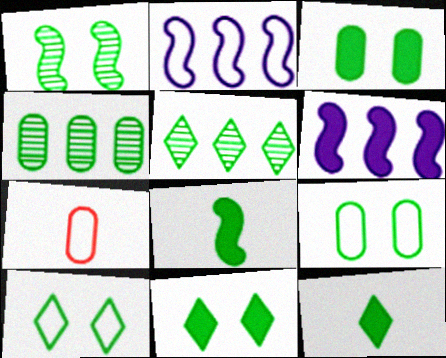[[1, 3, 10], 
[1, 9, 11], 
[2, 7, 10], 
[4, 8, 10], 
[5, 8, 9], 
[5, 10, 12]]